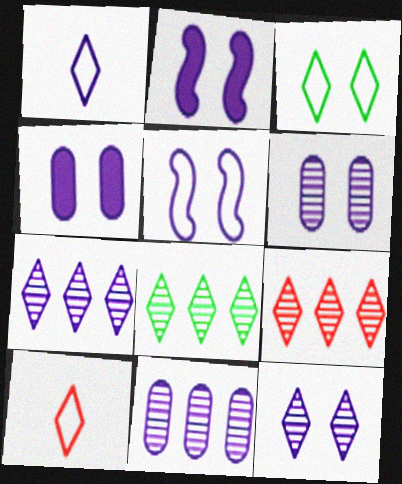[[1, 2, 11], 
[4, 5, 12], 
[7, 8, 9]]